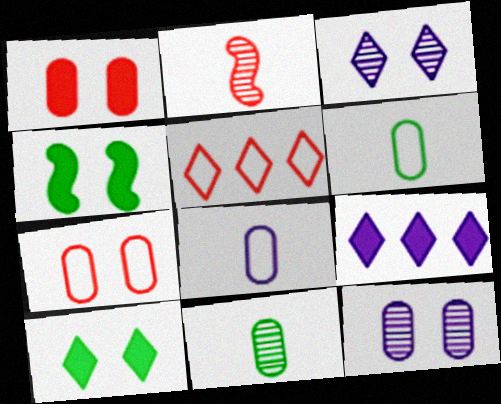[[1, 2, 5], 
[3, 4, 7]]